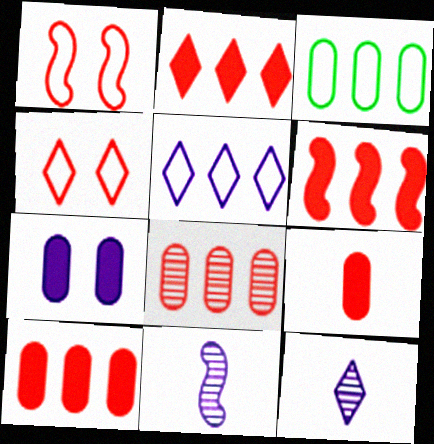[[2, 6, 10], 
[5, 7, 11]]